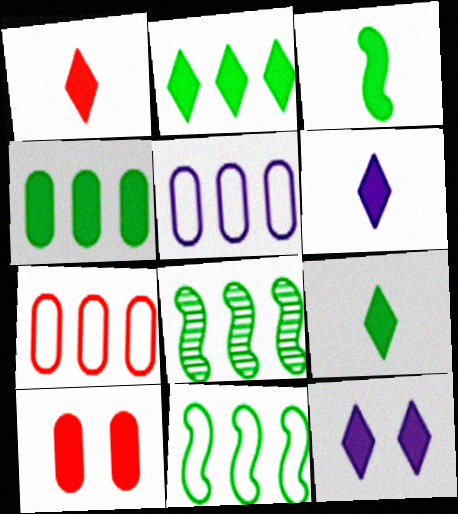[[1, 2, 12], 
[1, 6, 9]]